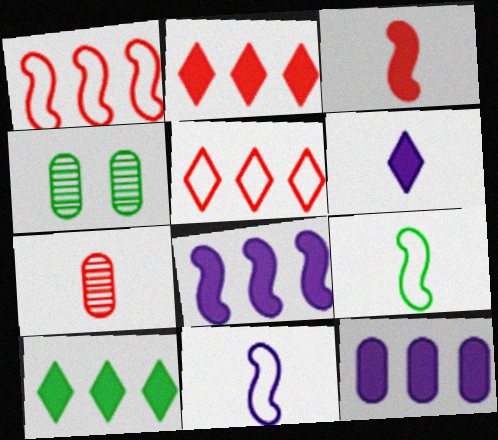[[1, 4, 6], 
[2, 4, 11], 
[4, 9, 10], 
[6, 7, 9]]